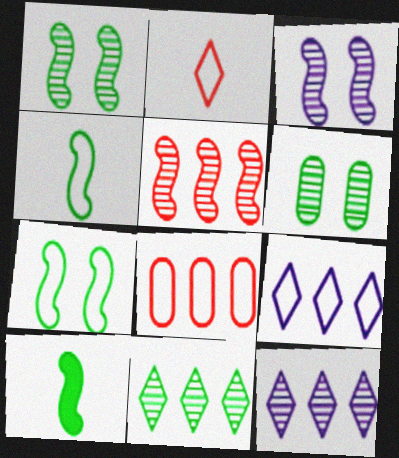[]